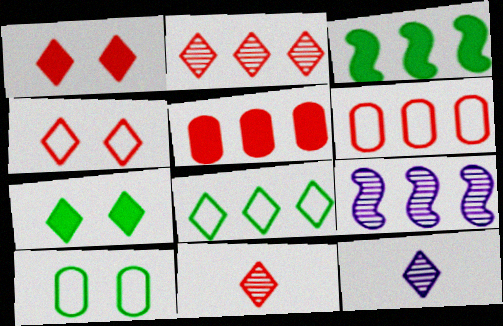[[1, 8, 12], 
[5, 8, 9]]